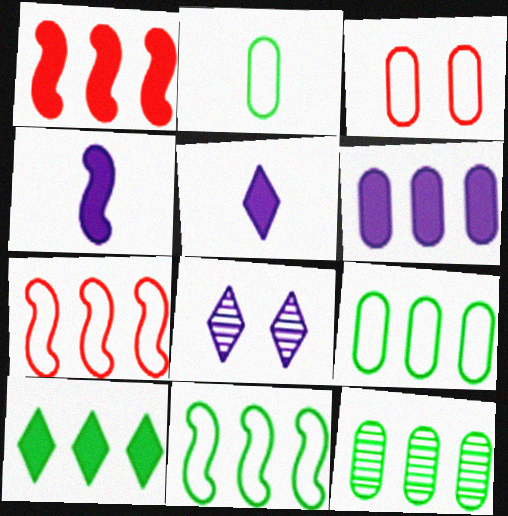[[1, 2, 8], 
[1, 6, 10], 
[10, 11, 12]]